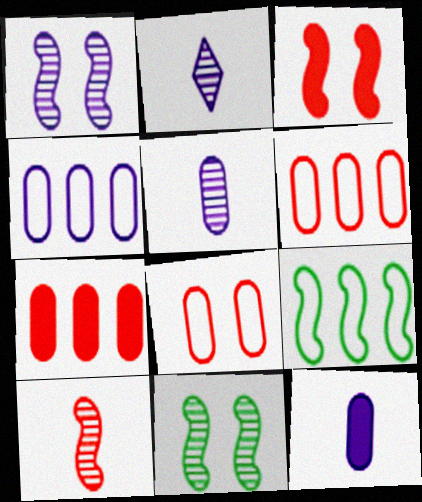[]